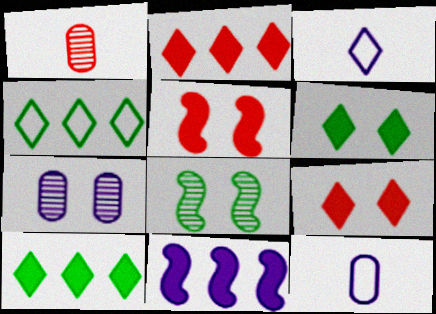[[2, 8, 12], 
[3, 7, 11]]